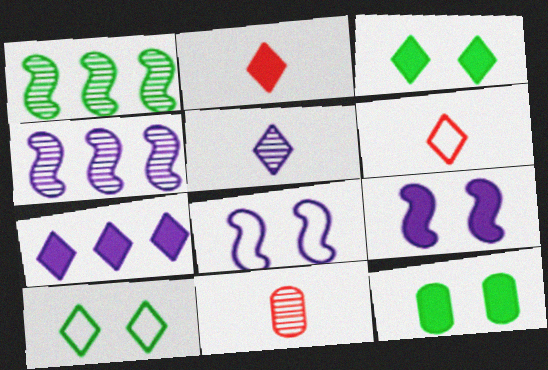[[2, 3, 7], 
[4, 6, 12]]